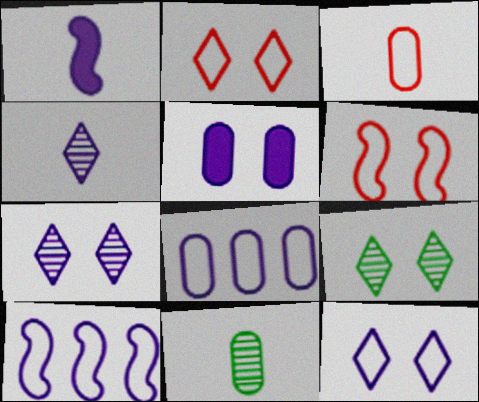[[1, 7, 8], 
[4, 5, 10], 
[5, 6, 9]]